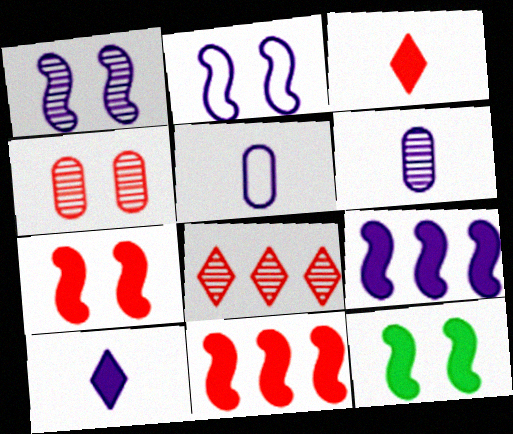[[5, 8, 12]]